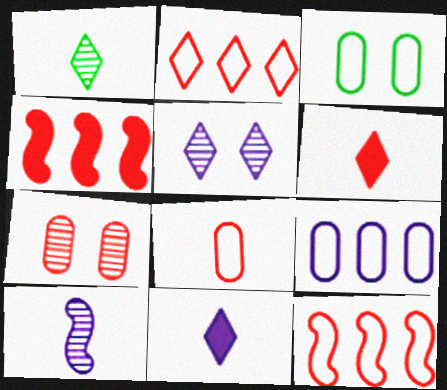[[3, 8, 9], 
[6, 7, 12]]